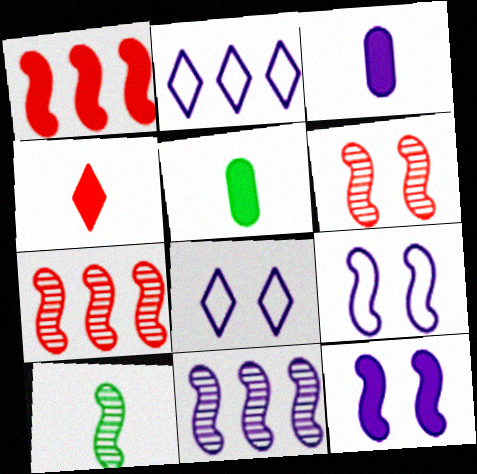[[1, 9, 10], 
[2, 5, 6], 
[3, 8, 11], 
[5, 7, 8], 
[6, 10, 11]]